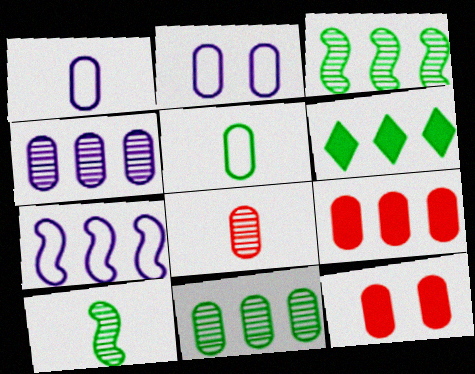[[1, 11, 12], 
[4, 5, 12]]